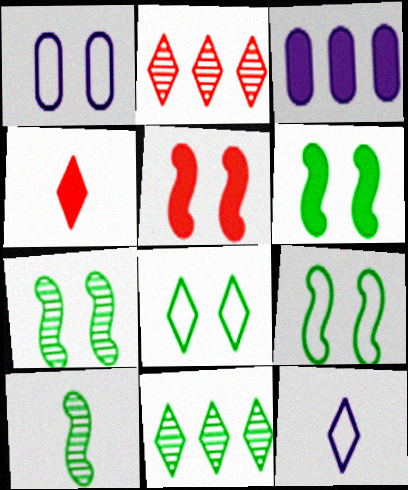[[3, 4, 6], 
[6, 7, 9]]